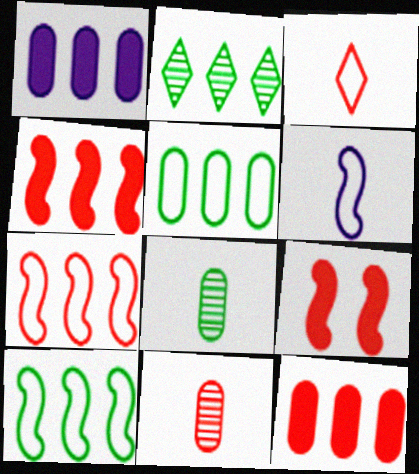[[1, 2, 7]]